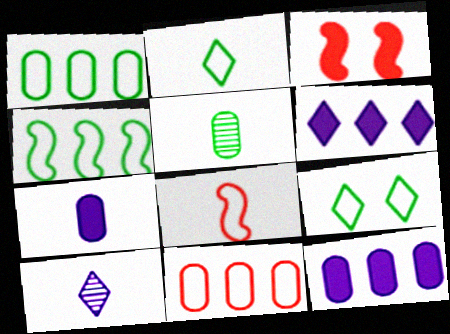[[1, 3, 10]]